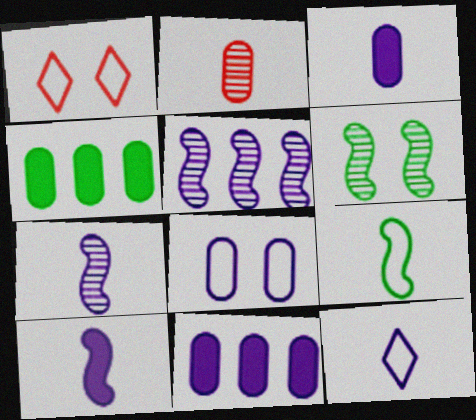[[1, 4, 7], 
[2, 4, 8], 
[3, 7, 12]]